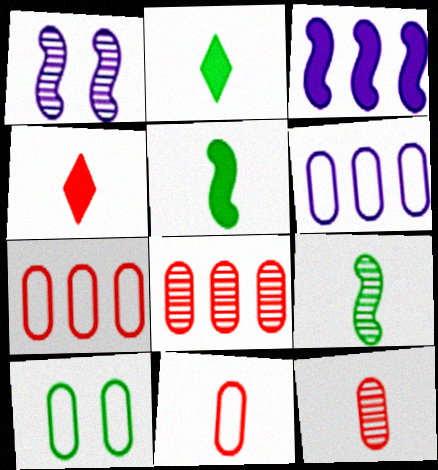[[1, 2, 7], 
[6, 10, 11]]